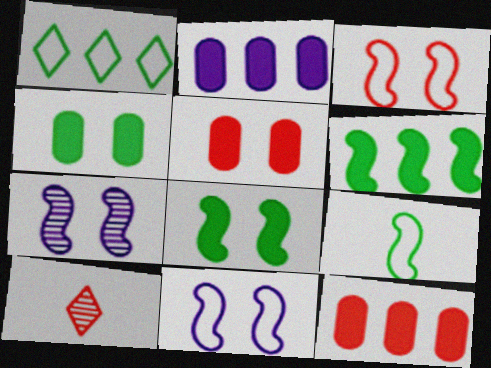[[3, 7, 8], 
[3, 10, 12]]